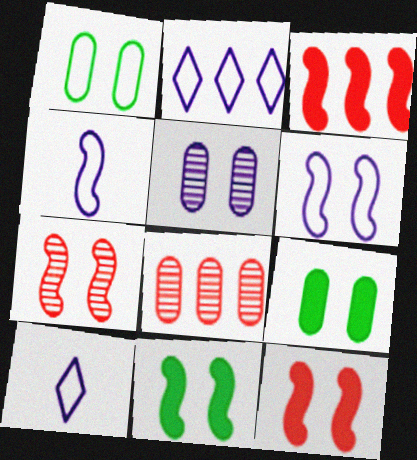[[6, 7, 11], 
[8, 10, 11]]